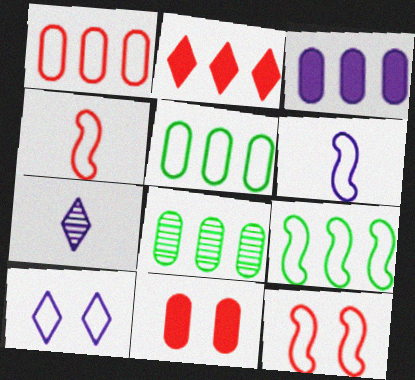[[1, 3, 8], 
[4, 5, 10], 
[6, 9, 12], 
[7, 9, 11]]